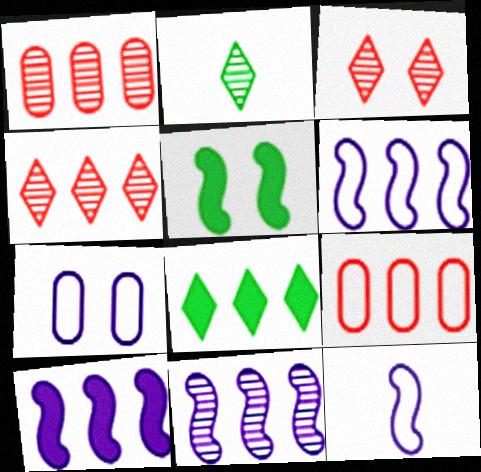[[1, 6, 8], 
[3, 5, 7], 
[6, 10, 11], 
[8, 9, 11]]